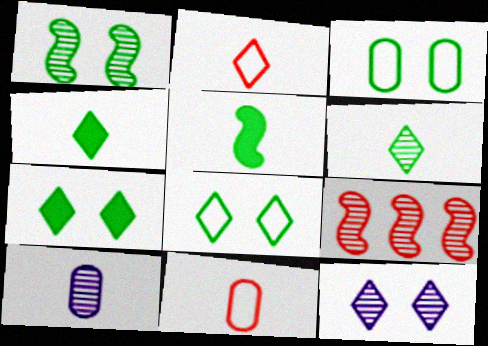[[1, 3, 7], 
[2, 5, 10]]